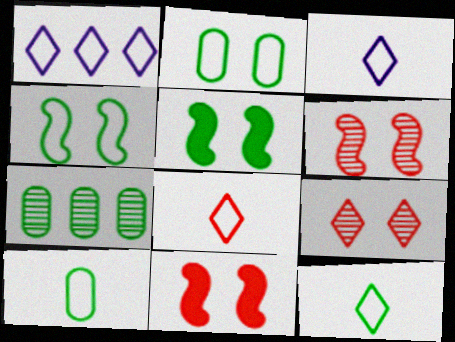[[3, 7, 11], 
[3, 8, 12], 
[5, 7, 12]]